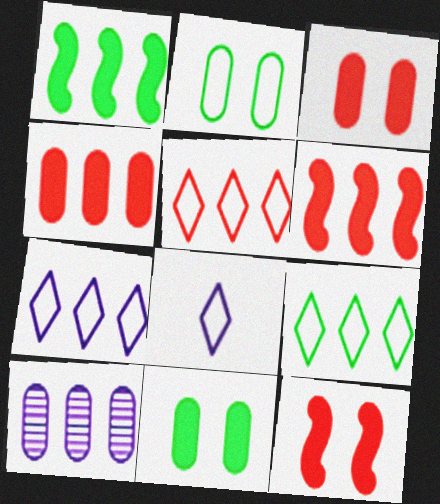[[1, 5, 10], 
[5, 7, 9], 
[6, 9, 10]]